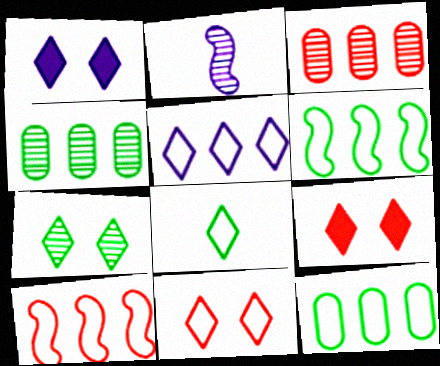[[1, 7, 11], 
[2, 3, 7], 
[2, 9, 12], 
[5, 8, 11], 
[5, 10, 12]]